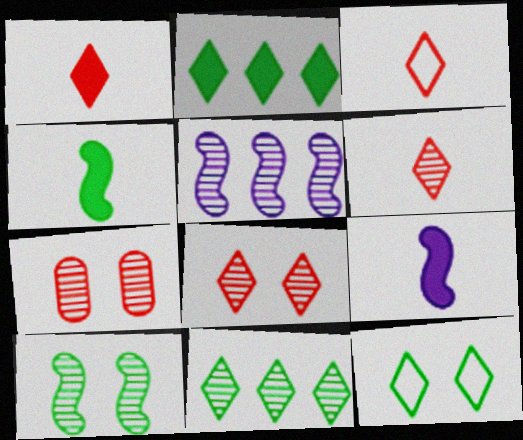[[1, 3, 6]]